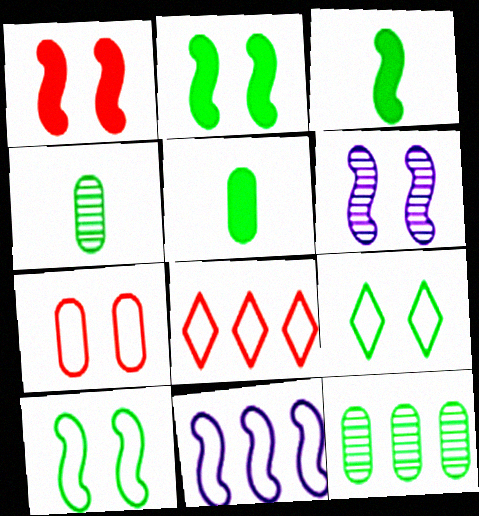[[1, 6, 10], 
[3, 9, 12], 
[5, 6, 8]]